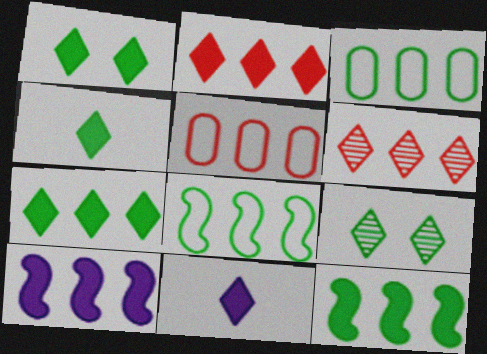[[1, 2, 11], 
[1, 4, 7], 
[3, 6, 10]]